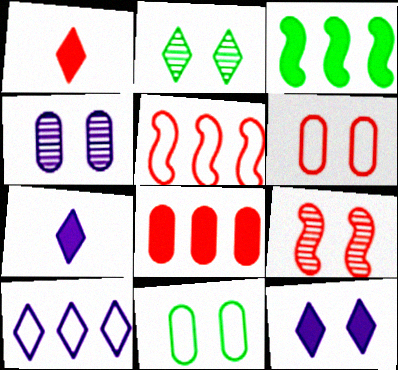[[1, 2, 10], 
[2, 4, 9], 
[9, 11, 12]]